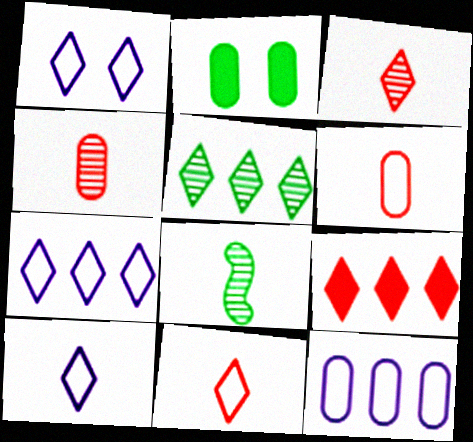[[1, 7, 10], 
[2, 4, 12], 
[5, 7, 9]]